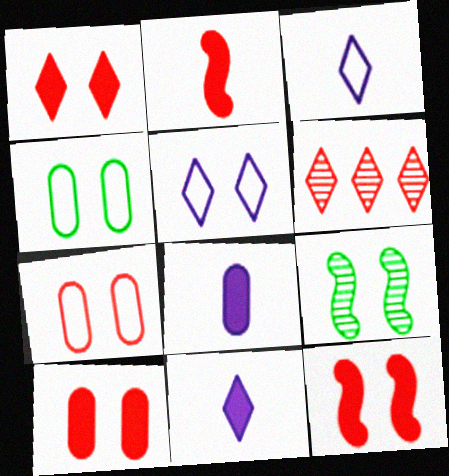[[1, 10, 12], 
[2, 6, 7], 
[5, 9, 10]]